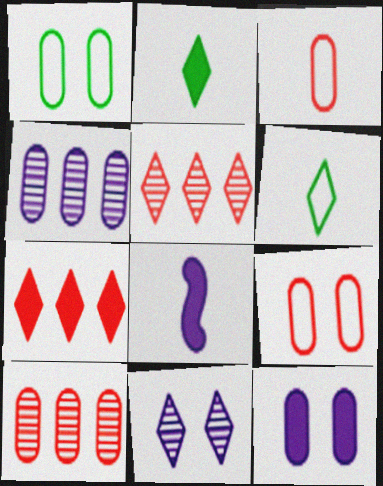[[1, 5, 8], 
[6, 7, 11]]